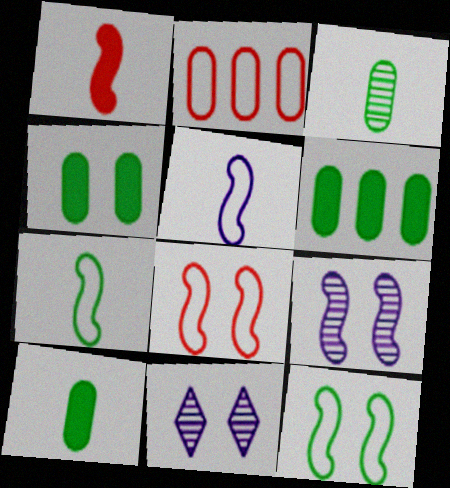[[4, 6, 10], 
[4, 8, 11]]